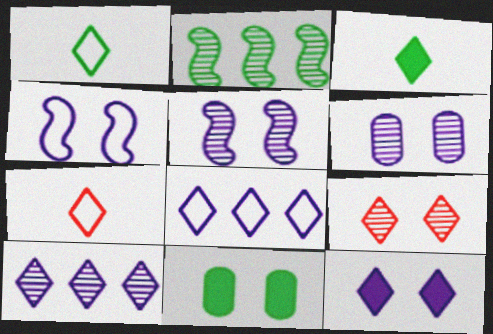[[1, 2, 11], 
[3, 8, 9], 
[4, 6, 12], 
[4, 9, 11]]